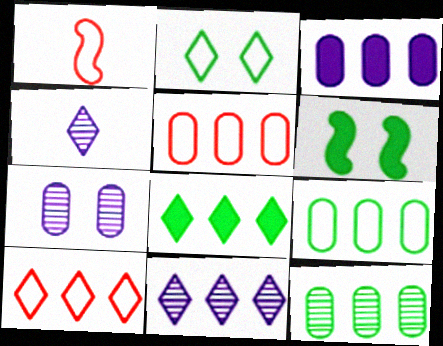[[1, 7, 8], 
[3, 5, 12], 
[4, 5, 6], 
[8, 10, 11]]